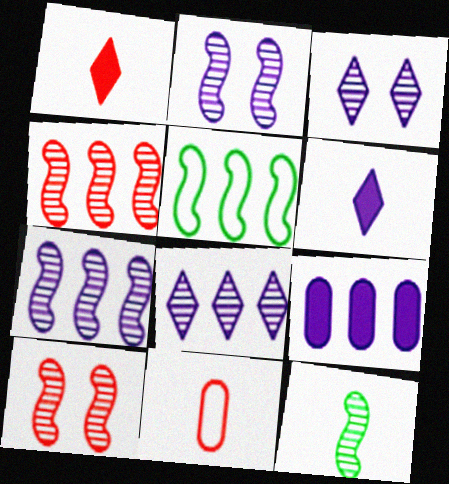[[2, 4, 12], 
[6, 11, 12], 
[7, 10, 12]]